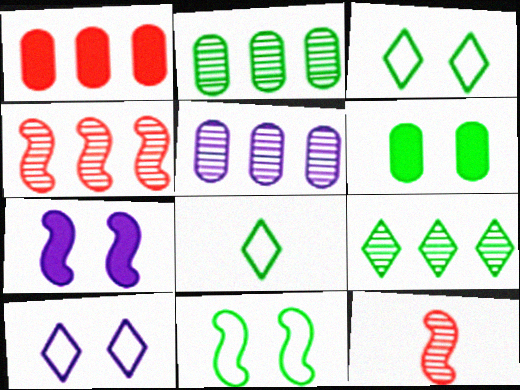[[4, 5, 9]]